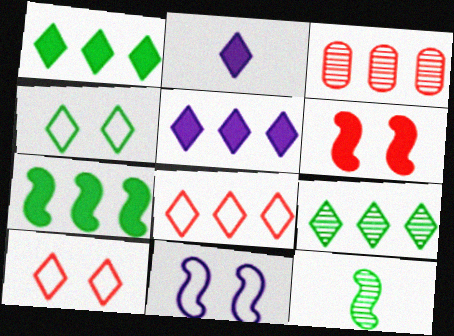[[2, 9, 10], 
[5, 8, 9]]